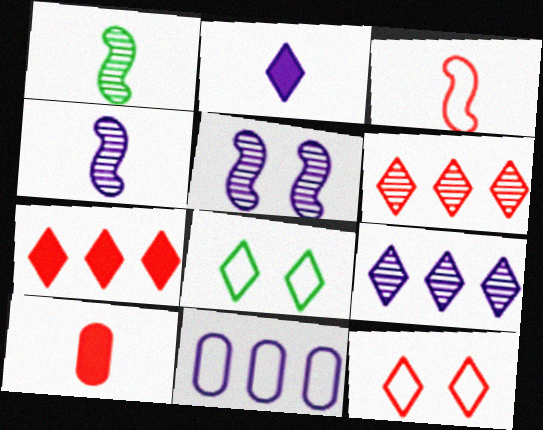[[2, 5, 11], 
[2, 6, 8], 
[3, 8, 11]]